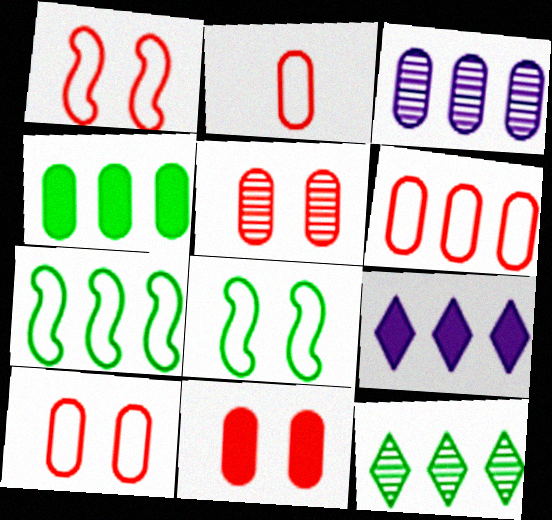[[2, 6, 10], 
[3, 4, 6], 
[4, 7, 12], 
[5, 10, 11]]